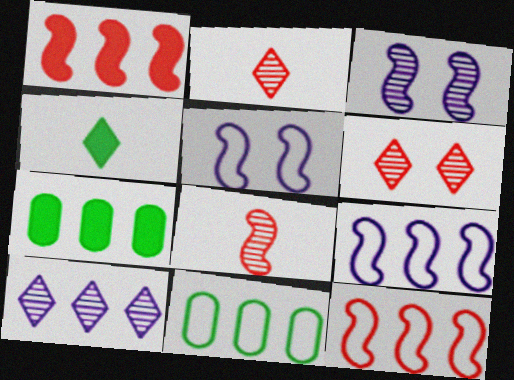[[1, 10, 11], 
[2, 5, 7], 
[7, 10, 12]]